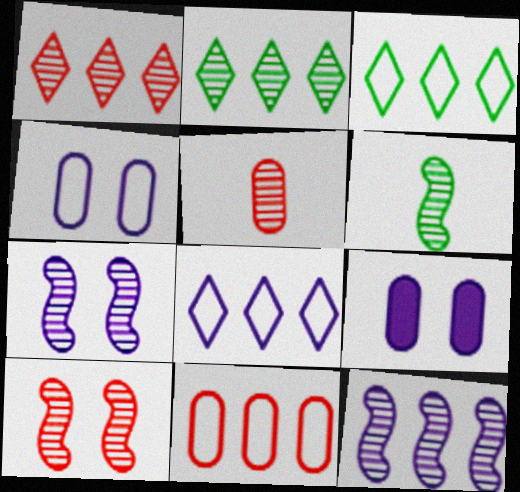[[1, 5, 10], 
[2, 5, 7], 
[6, 10, 12]]